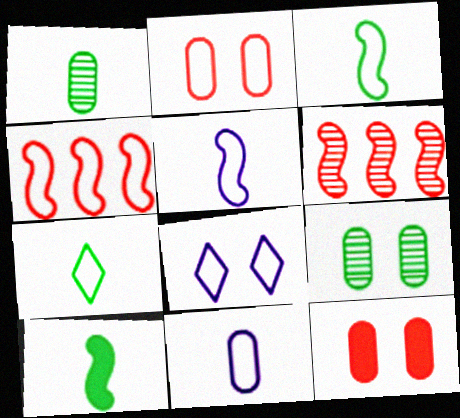[[1, 7, 10]]